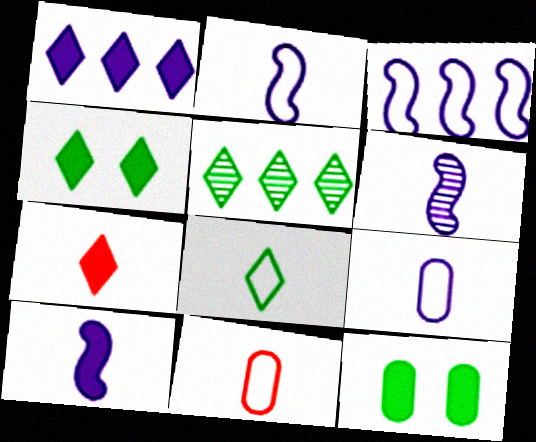[[1, 4, 7], 
[2, 6, 10], 
[2, 8, 11], 
[4, 5, 8]]